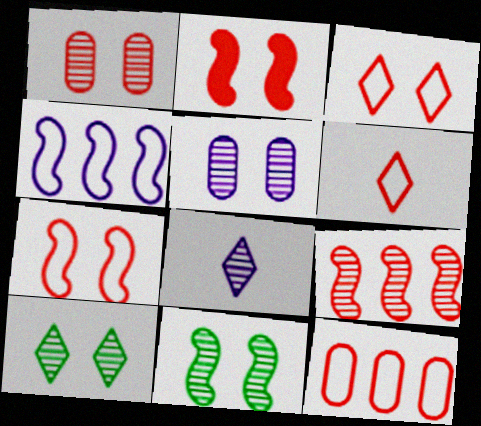[[1, 2, 3], 
[6, 7, 12]]